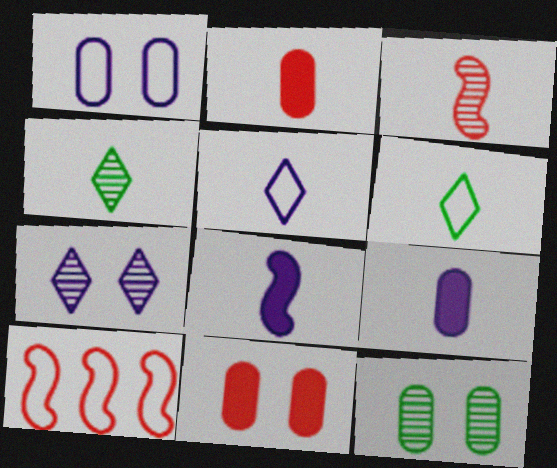[[1, 6, 10], 
[1, 11, 12], 
[3, 6, 9]]